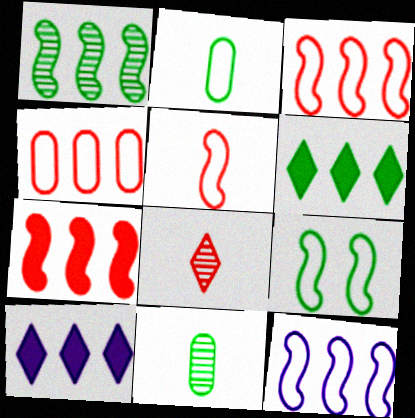[[1, 4, 10], 
[1, 7, 12], 
[5, 9, 12], 
[6, 9, 11]]